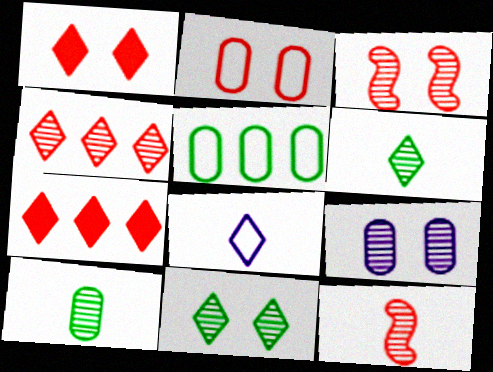[[1, 2, 3], 
[2, 7, 12], 
[3, 9, 11], 
[7, 8, 11]]